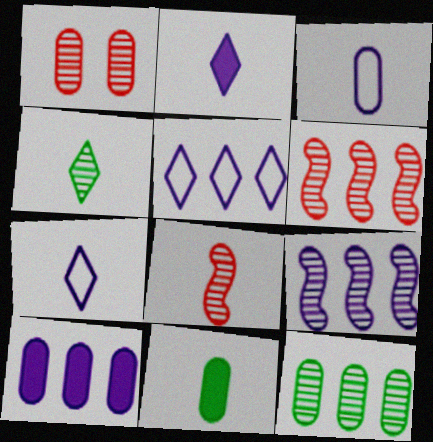[[1, 4, 9], 
[5, 9, 10], 
[7, 8, 11]]